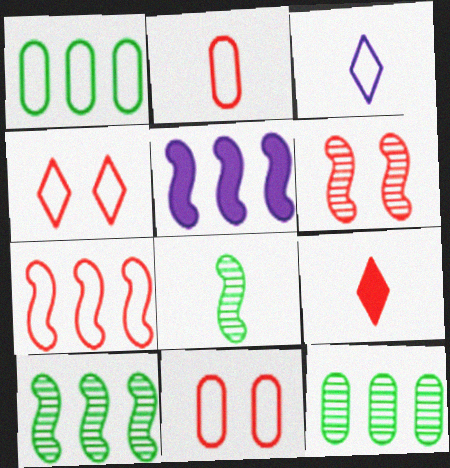[[2, 4, 7], 
[5, 7, 10]]